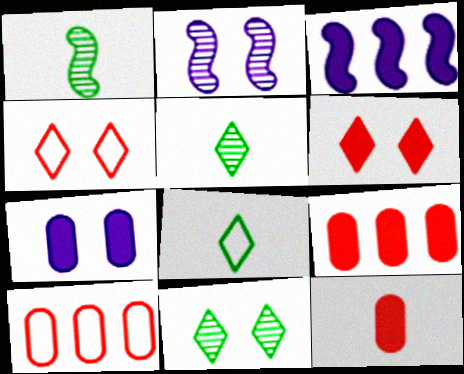[[2, 8, 9]]